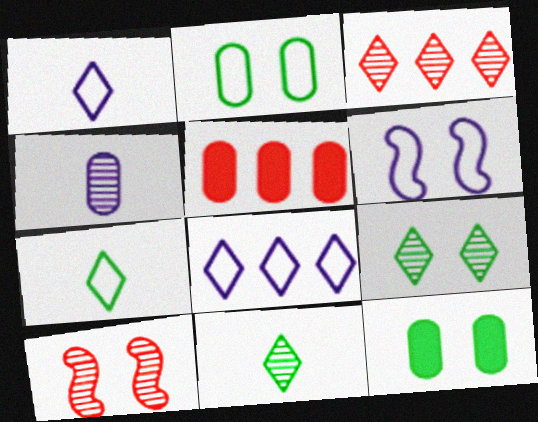[[2, 4, 5], 
[5, 6, 11]]